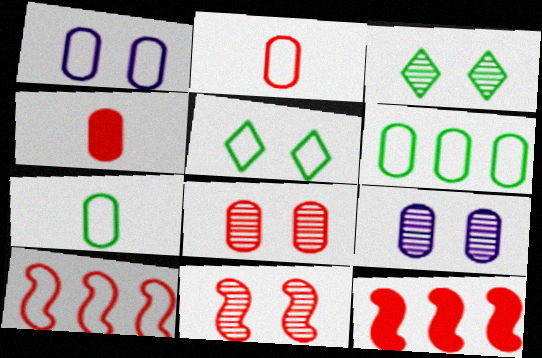[[1, 2, 6], 
[3, 9, 11], 
[4, 6, 9]]